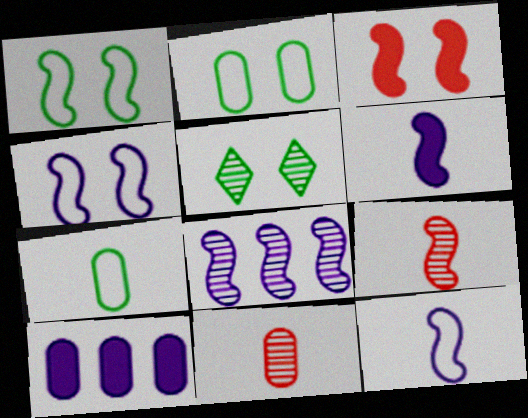[[2, 10, 11], 
[4, 6, 8], 
[5, 8, 11]]